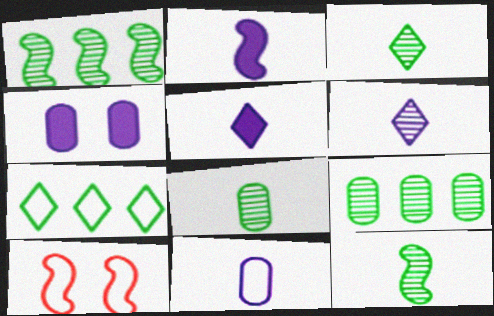[[1, 2, 10], 
[2, 6, 11], 
[3, 8, 12], 
[5, 9, 10], 
[7, 10, 11]]